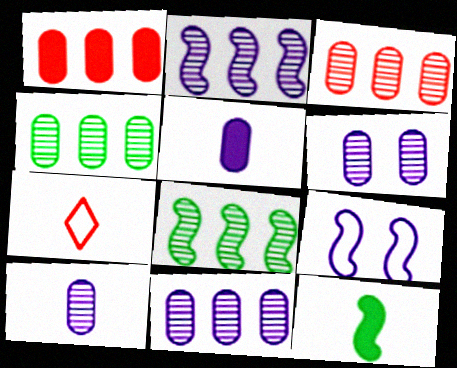[[3, 4, 11], 
[6, 10, 11], 
[7, 10, 12]]